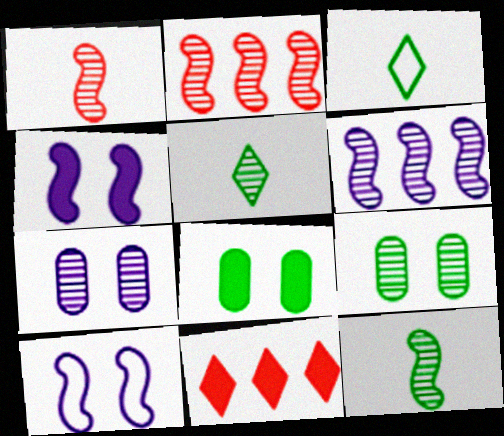[[2, 5, 7]]